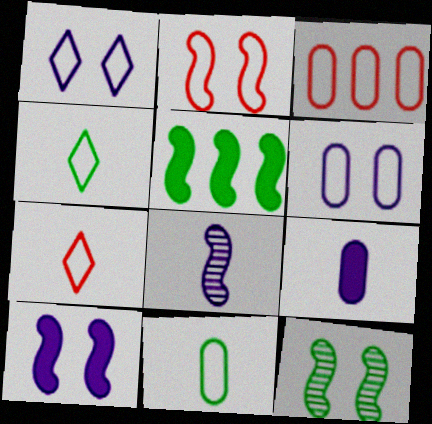[[2, 3, 7], 
[2, 5, 8], 
[2, 10, 12], 
[3, 6, 11]]